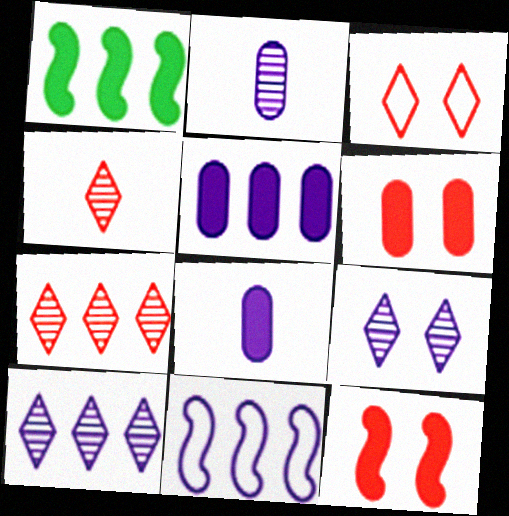[[1, 2, 3], 
[5, 10, 11], 
[8, 9, 11]]